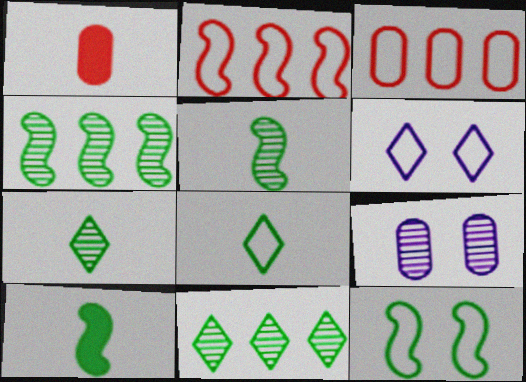[[1, 4, 6], 
[4, 10, 12]]